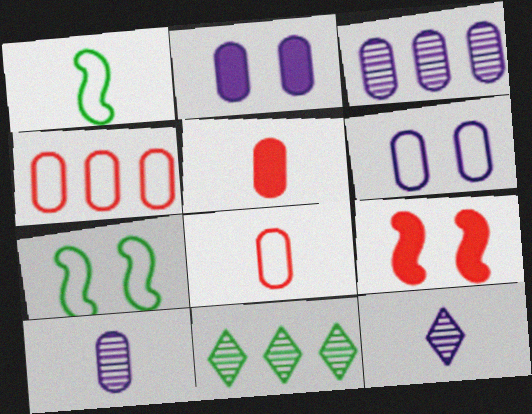[[1, 5, 12]]